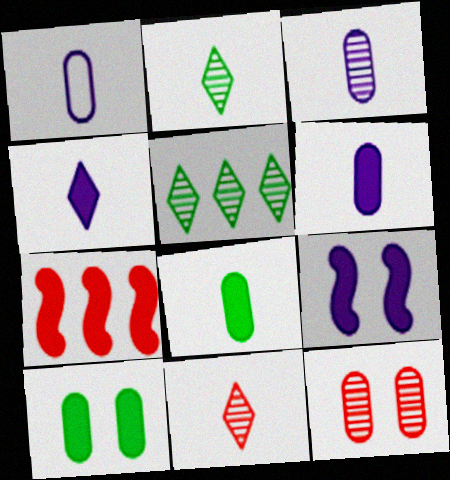[[1, 3, 6], 
[4, 7, 10]]